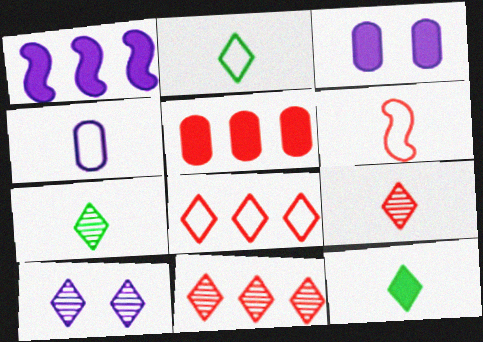[[1, 4, 10], 
[2, 4, 6], 
[2, 7, 12], 
[7, 10, 11], 
[8, 10, 12]]